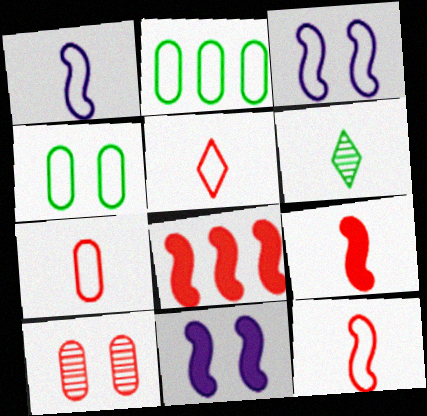[[2, 3, 5], 
[5, 7, 12], 
[5, 8, 10]]